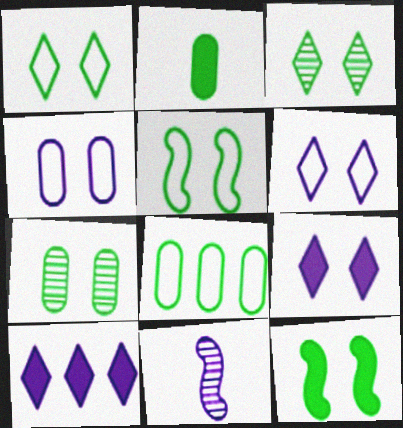[[1, 7, 12], 
[2, 7, 8], 
[4, 10, 11]]